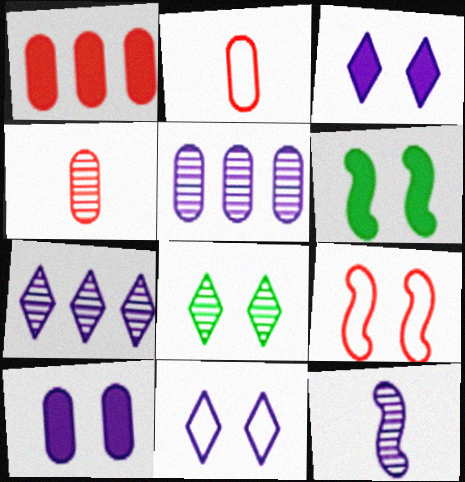[[2, 6, 7], 
[8, 9, 10]]